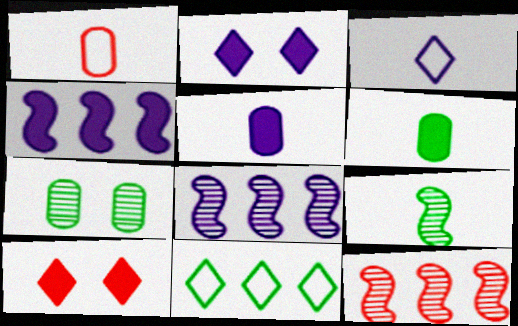[[1, 10, 12], 
[2, 4, 5], 
[4, 6, 10]]